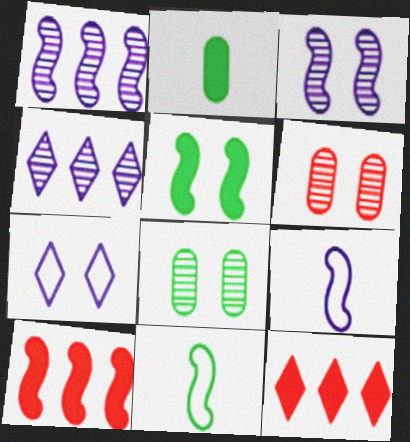[[3, 10, 11], 
[5, 6, 7], 
[8, 9, 12]]